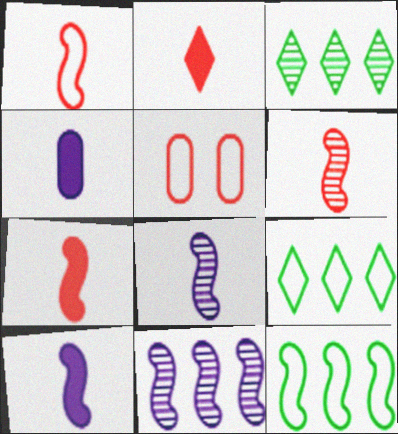[[1, 6, 7], 
[3, 5, 10]]